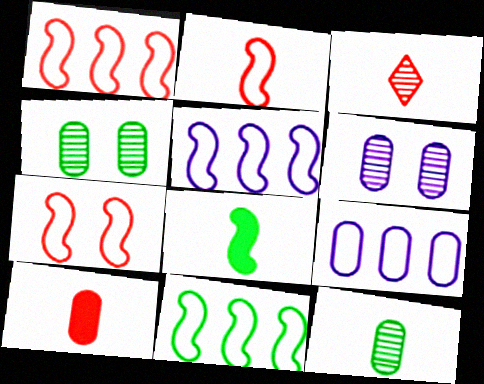[[1, 2, 7], 
[1, 5, 11], 
[2, 3, 10], 
[4, 9, 10]]